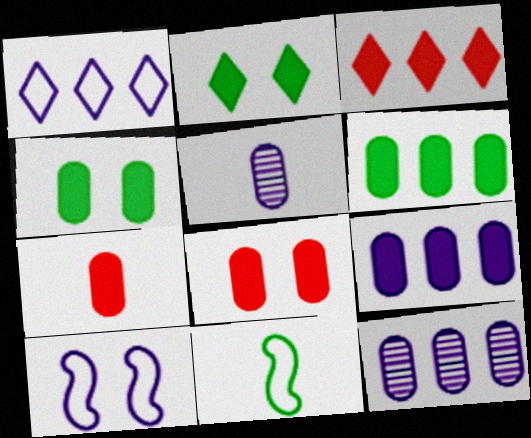[[4, 7, 9]]